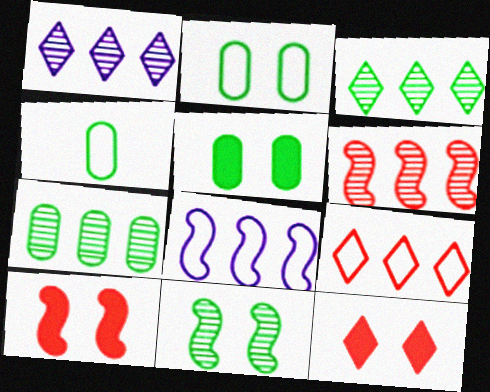[[1, 4, 10], 
[1, 6, 7], 
[4, 5, 7]]